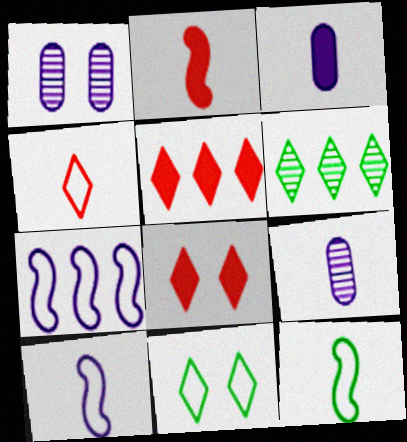[[1, 5, 12]]